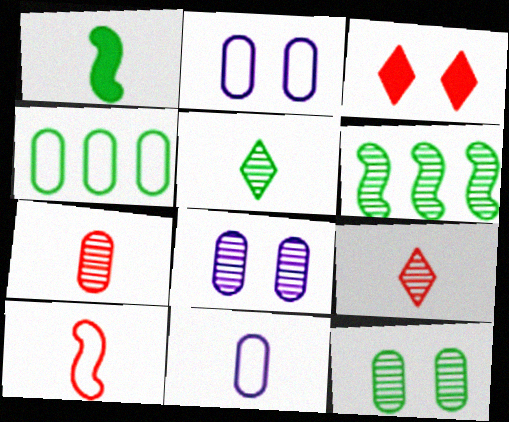[[1, 9, 11], 
[3, 6, 11], 
[5, 6, 12], 
[6, 8, 9]]